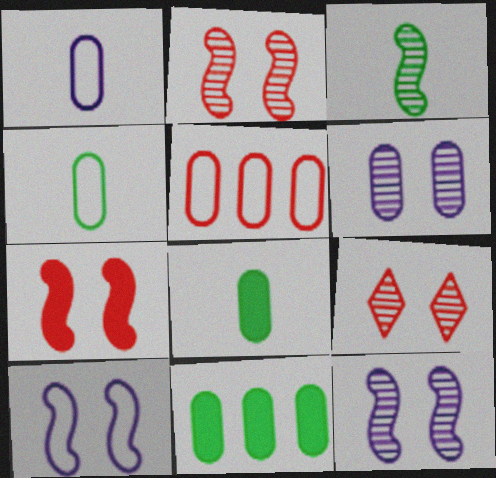[[5, 6, 8]]